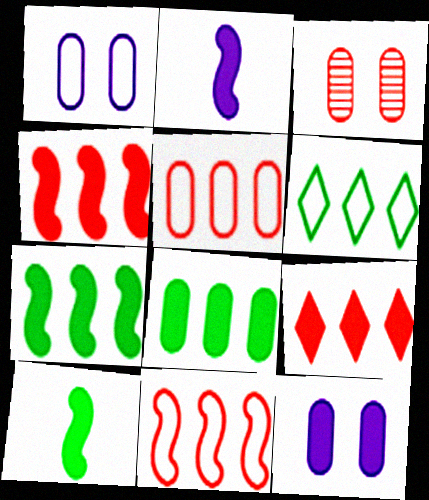[[2, 3, 6], 
[9, 10, 12]]